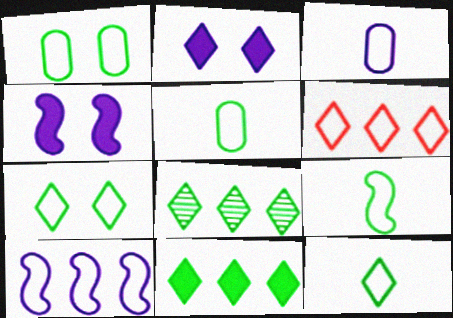[[5, 9, 12]]